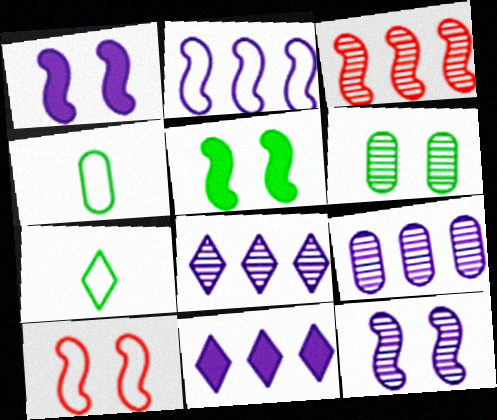[[2, 9, 11], 
[5, 10, 12]]